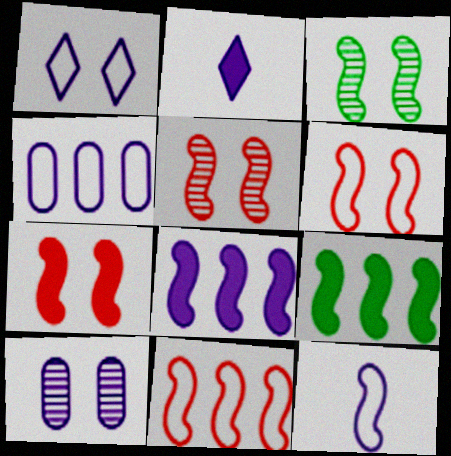[[1, 4, 12], 
[5, 6, 7], 
[5, 9, 12]]